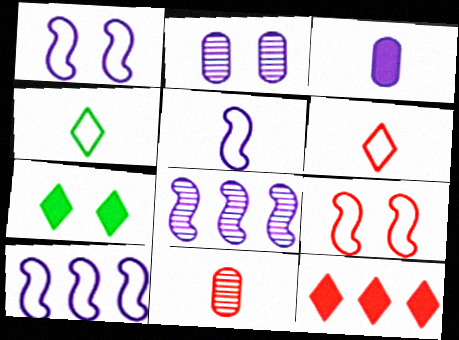[[1, 5, 10], 
[2, 7, 9], 
[7, 10, 11], 
[9, 11, 12]]